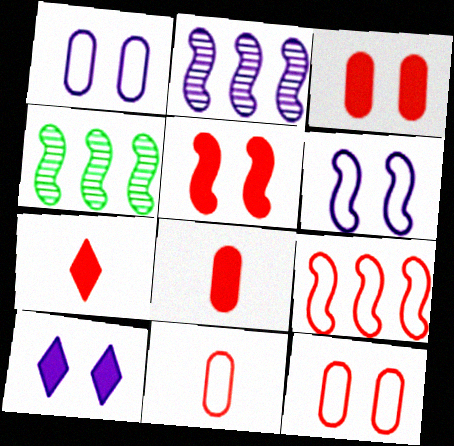[[1, 4, 7], 
[4, 10, 11]]